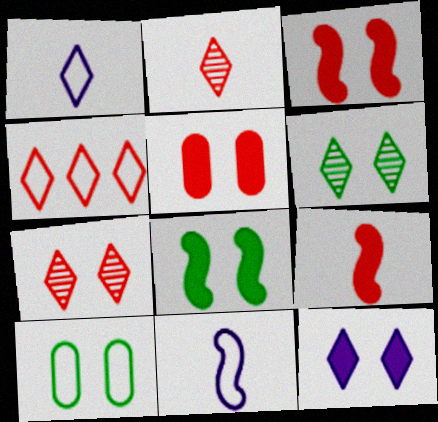[[4, 10, 11], 
[5, 8, 12], 
[6, 8, 10]]